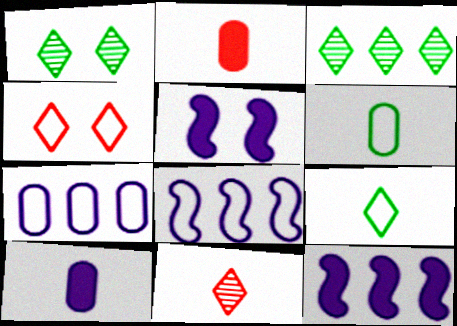[[1, 2, 8], 
[4, 6, 8]]